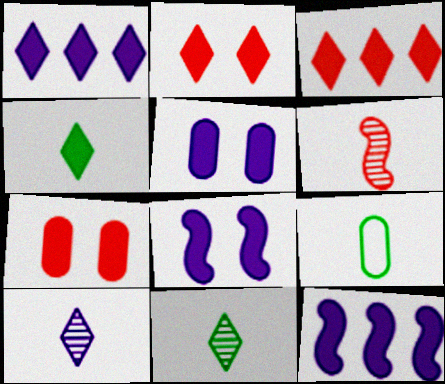[[1, 2, 4], 
[4, 7, 12]]